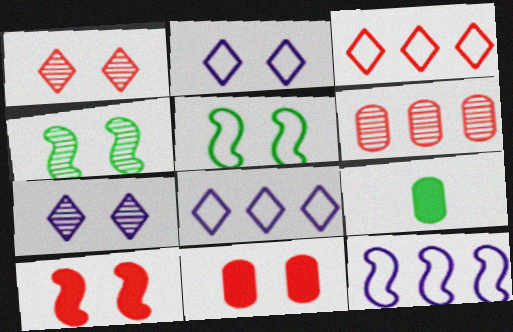[[1, 9, 12], 
[2, 4, 11], 
[5, 7, 11]]